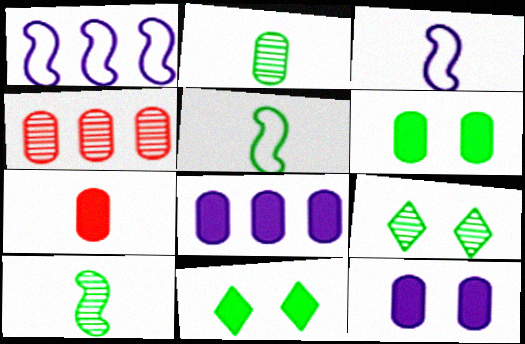[[1, 7, 9], 
[3, 4, 11], 
[6, 7, 8]]